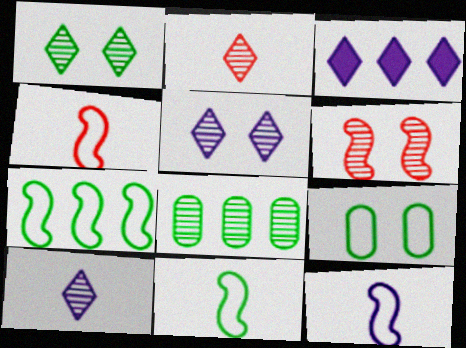[[4, 11, 12], 
[6, 8, 10]]